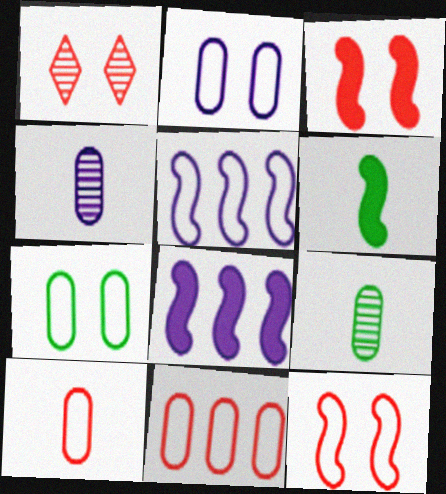[[3, 6, 8]]